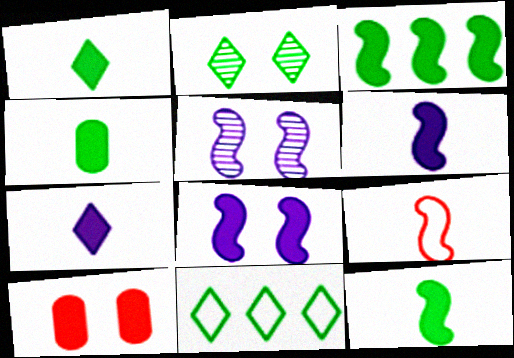[[1, 2, 11], 
[1, 4, 12], 
[3, 5, 9], 
[3, 7, 10]]